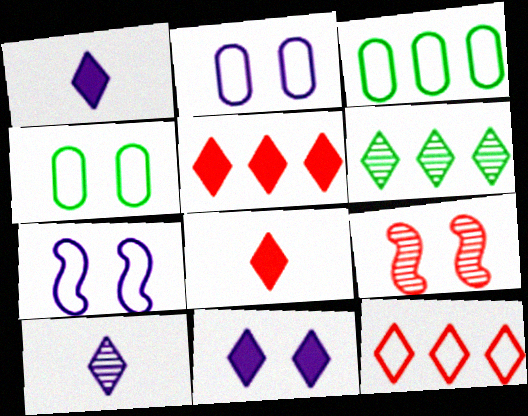[[1, 3, 9], 
[4, 9, 11]]